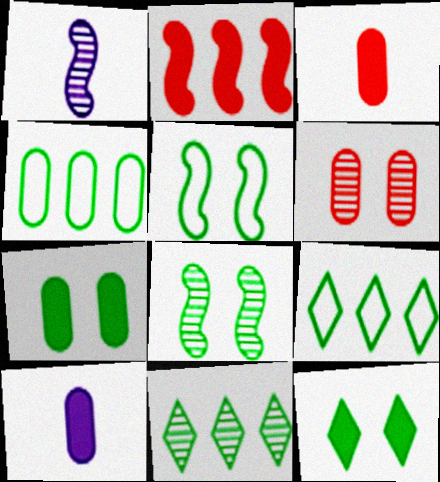[[1, 2, 5], 
[1, 6, 11], 
[2, 10, 12], 
[4, 6, 10]]